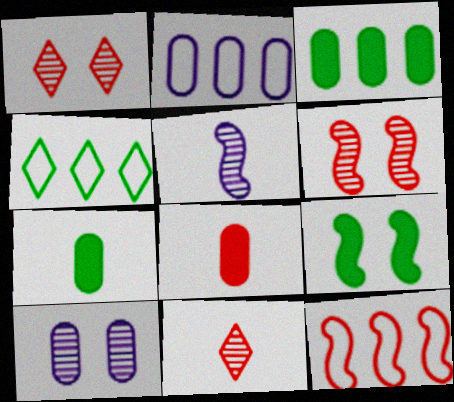[[1, 8, 12], 
[2, 4, 12], 
[2, 9, 11], 
[5, 9, 12]]